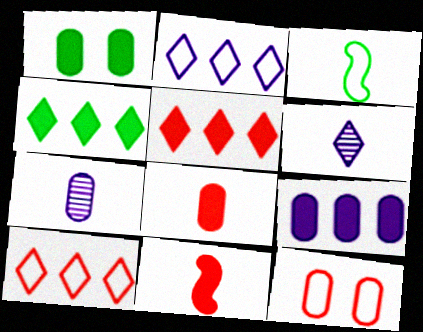[[1, 8, 9], 
[2, 3, 12], 
[3, 6, 8]]